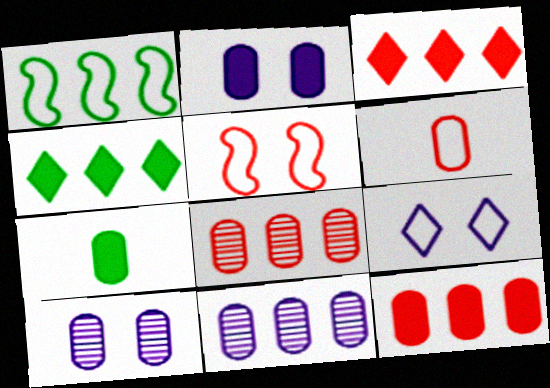[[1, 3, 11], 
[1, 6, 9], 
[2, 7, 12]]